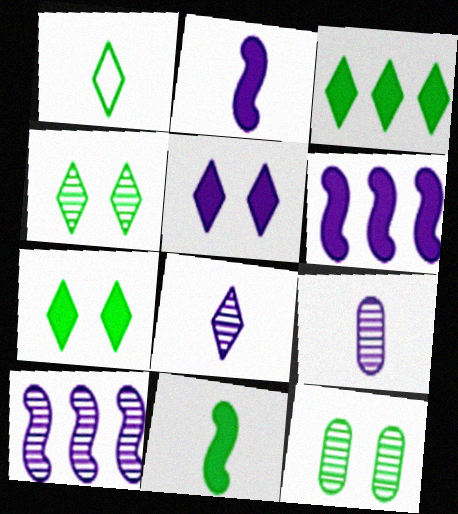[[1, 3, 4]]